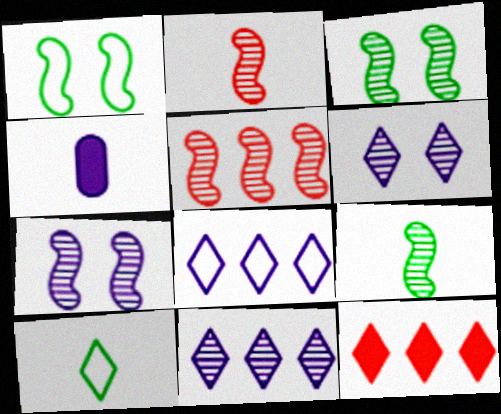[[2, 4, 10], 
[4, 7, 8], 
[5, 7, 9], 
[6, 10, 12]]